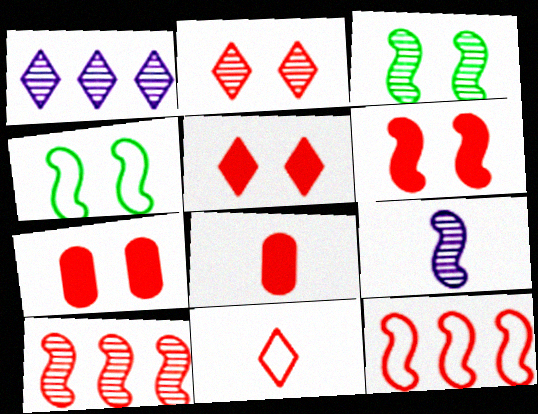[[1, 4, 8], 
[2, 8, 12], 
[3, 9, 10], 
[5, 6, 7], 
[7, 10, 11]]